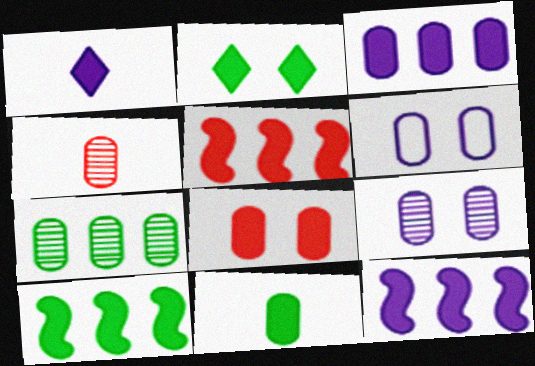[[1, 8, 10], 
[2, 10, 11], 
[3, 8, 11], 
[4, 7, 9], 
[5, 10, 12]]